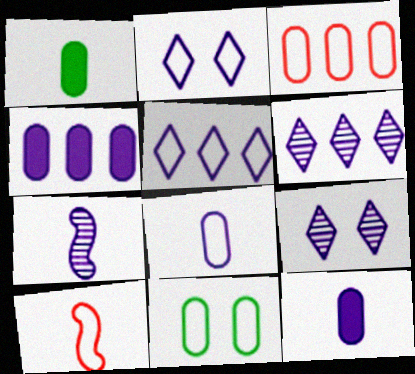[[2, 4, 7], 
[3, 8, 11], 
[5, 10, 11]]